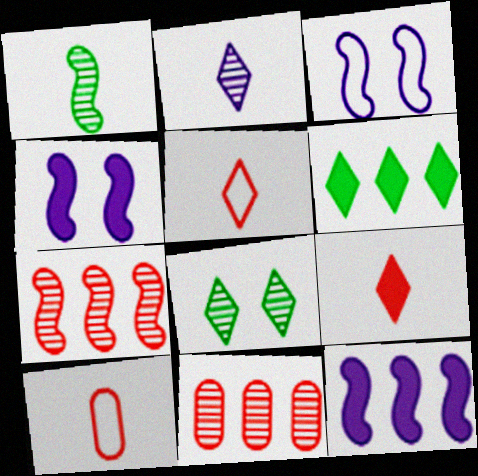[[8, 10, 12]]